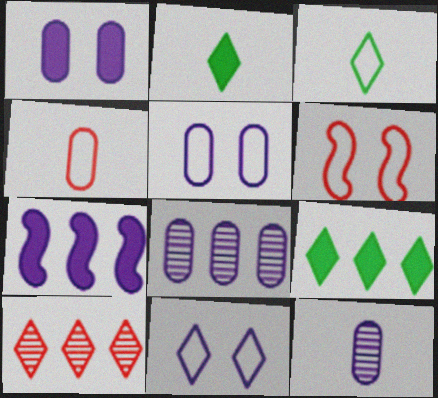[[2, 6, 8], 
[2, 10, 11], 
[6, 9, 12], 
[7, 11, 12]]